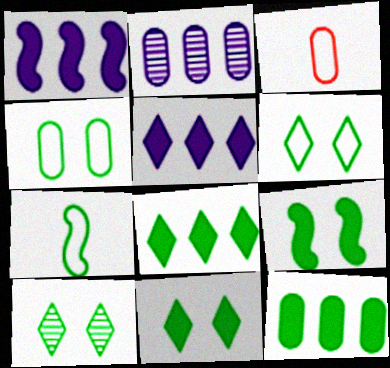[[1, 3, 10], 
[4, 9, 10], 
[6, 10, 11], 
[7, 10, 12]]